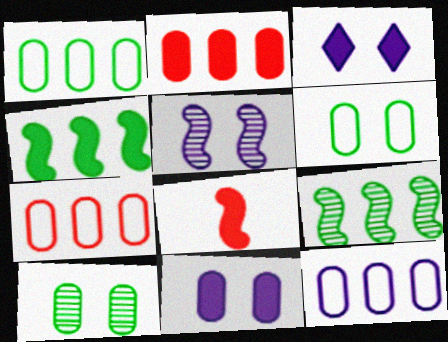[[1, 7, 12]]